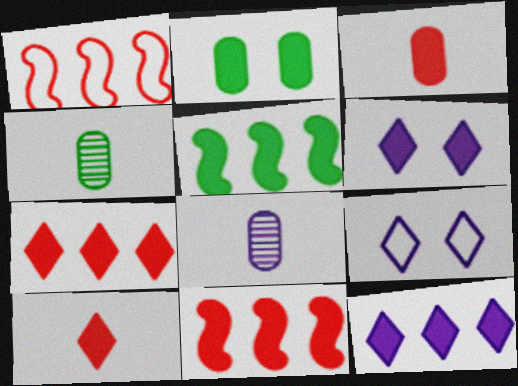[[1, 4, 6], 
[3, 5, 6], 
[4, 9, 11]]